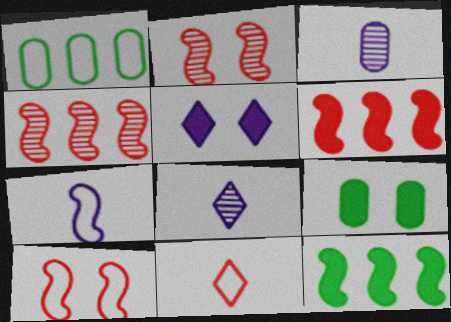[[2, 7, 12]]